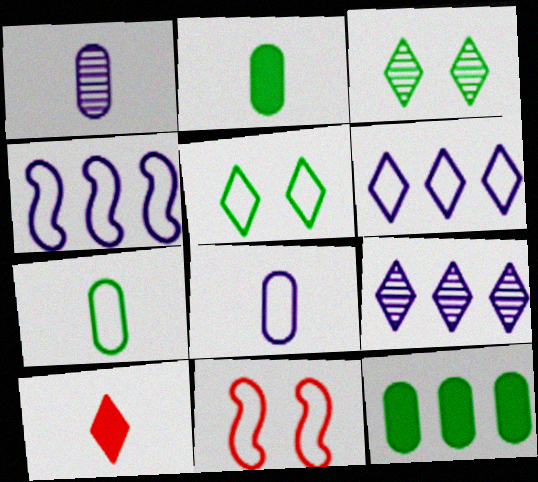[[2, 9, 11], 
[3, 6, 10], 
[5, 9, 10], 
[6, 7, 11]]